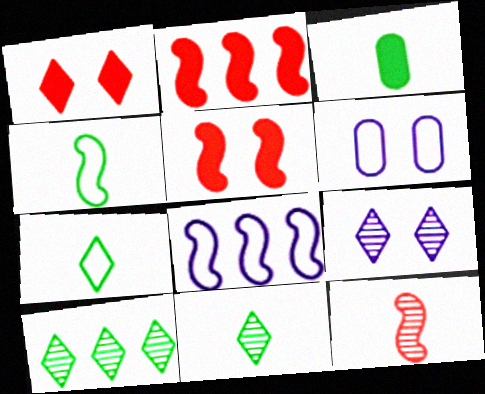[[2, 6, 11], 
[3, 4, 11]]